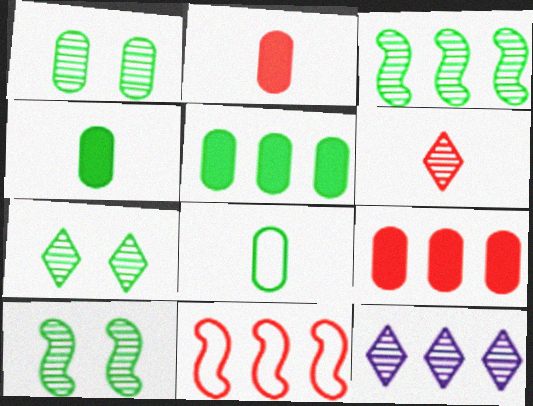[[1, 5, 8], 
[1, 7, 10], 
[5, 11, 12], 
[6, 7, 12]]